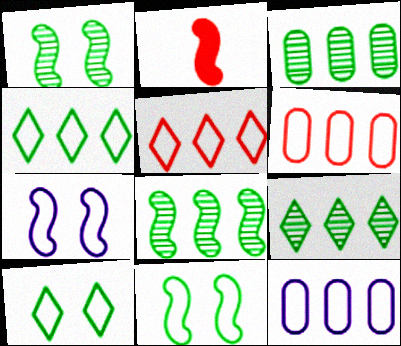[[2, 7, 8], 
[3, 8, 9]]